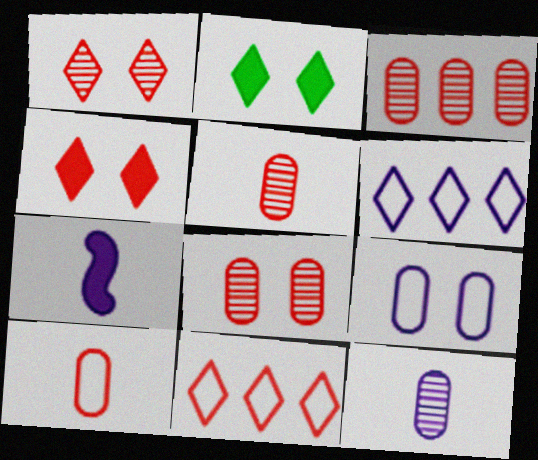[[3, 5, 8]]